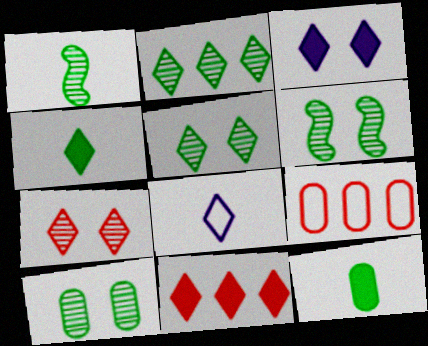[[1, 2, 10], 
[1, 3, 9], 
[3, 4, 11], 
[5, 6, 10], 
[5, 8, 11]]